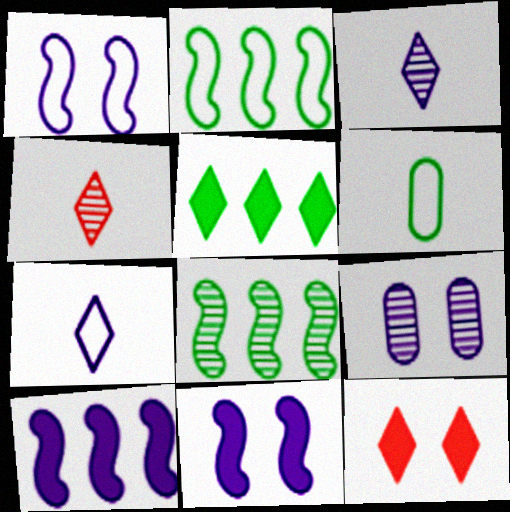[[4, 8, 9], 
[7, 9, 10]]